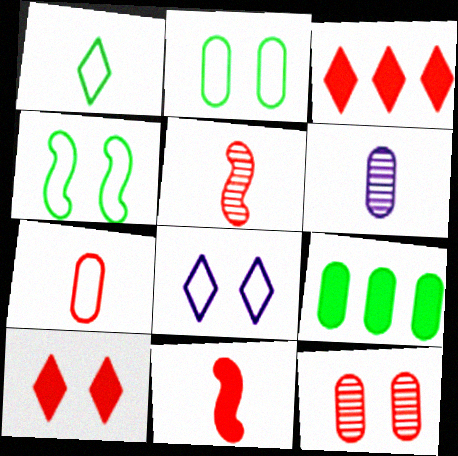[[1, 6, 11], 
[3, 4, 6], 
[5, 8, 9]]